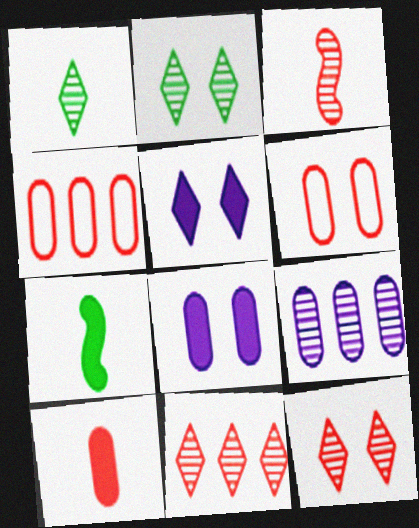[[2, 3, 9]]